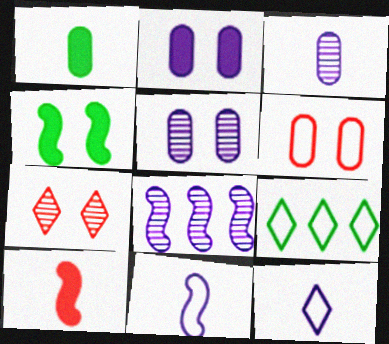[[2, 8, 12], 
[5, 9, 10], 
[6, 9, 11]]